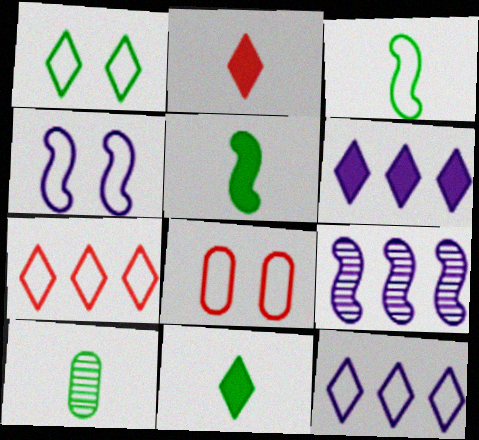[[1, 4, 8], 
[3, 8, 12], 
[3, 10, 11], 
[8, 9, 11]]